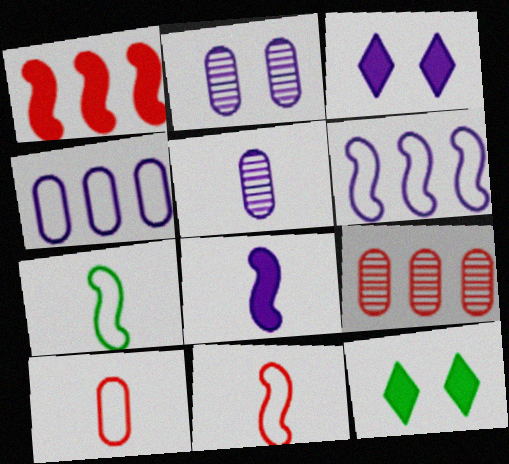[[3, 5, 6], 
[3, 7, 9]]